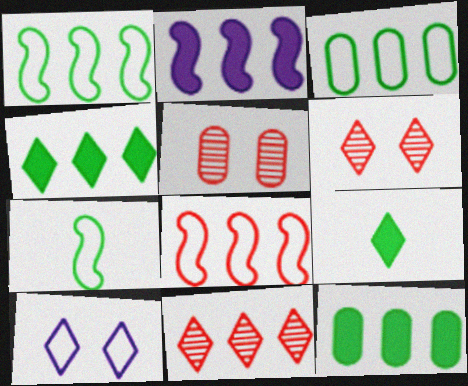[[2, 3, 11], 
[9, 10, 11]]